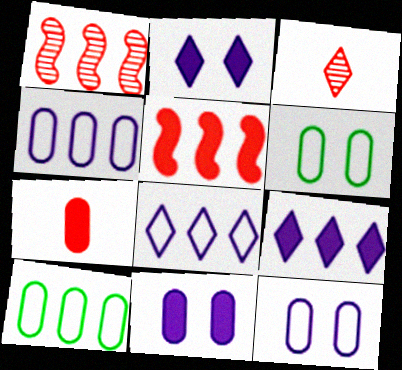[[1, 9, 10]]